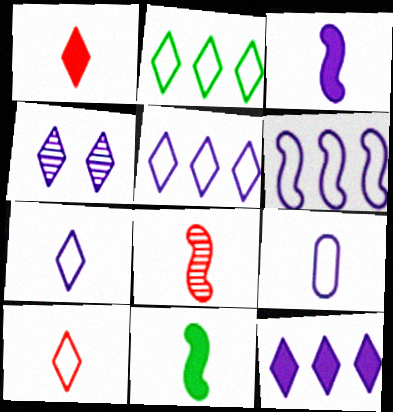[[1, 2, 4], 
[4, 7, 12]]